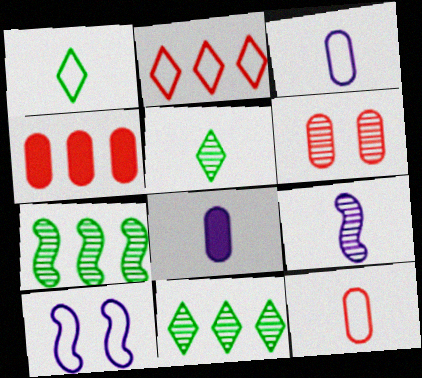[[4, 5, 10], 
[4, 6, 12], 
[6, 9, 11]]